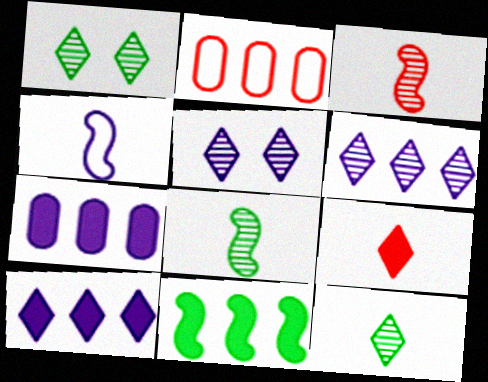[[2, 6, 11], 
[4, 5, 7]]